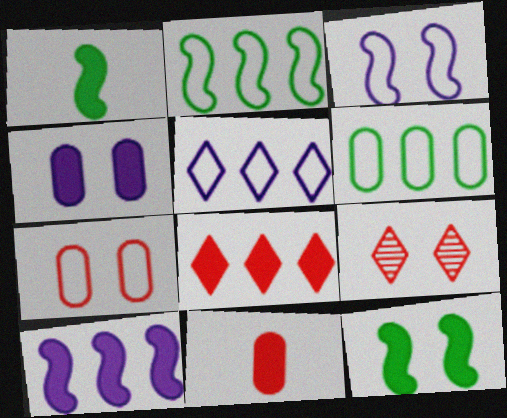[[1, 4, 8]]